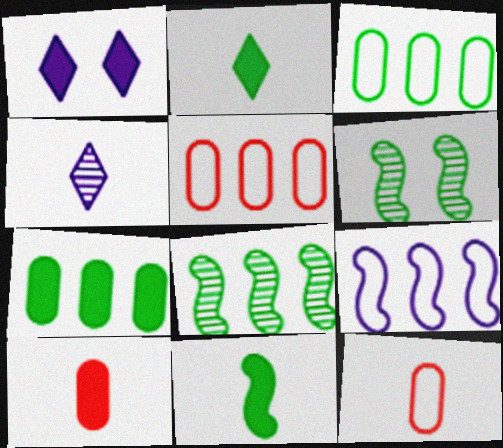[[1, 8, 12], 
[2, 3, 6], 
[4, 11, 12]]